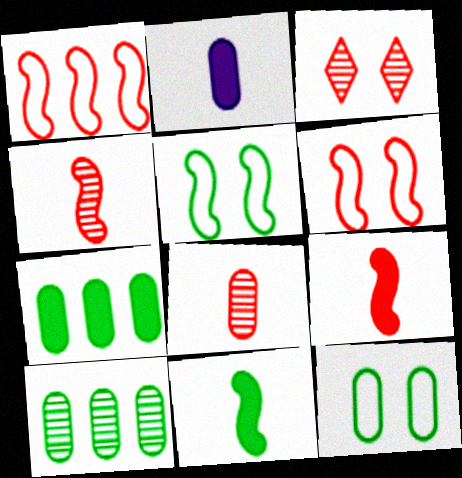[]